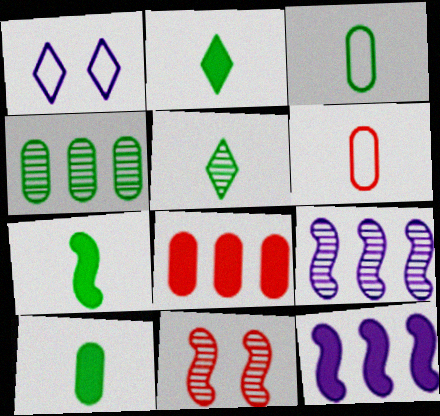[[2, 7, 10], 
[3, 5, 7]]